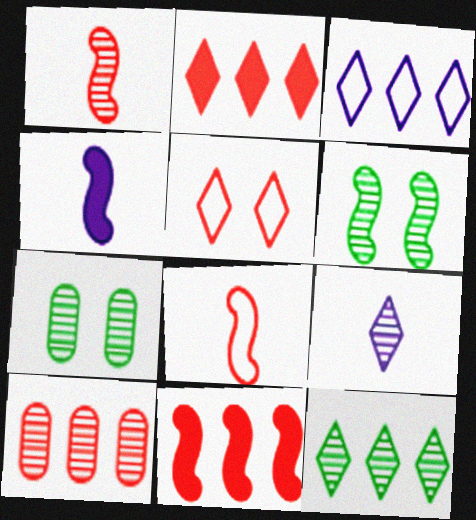[[2, 3, 12], 
[6, 9, 10]]